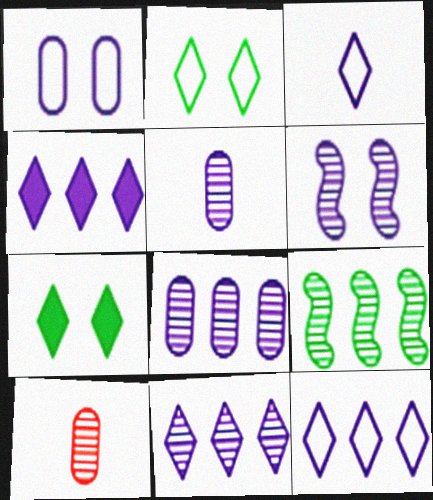[[4, 11, 12], 
[5, 6, 11]]